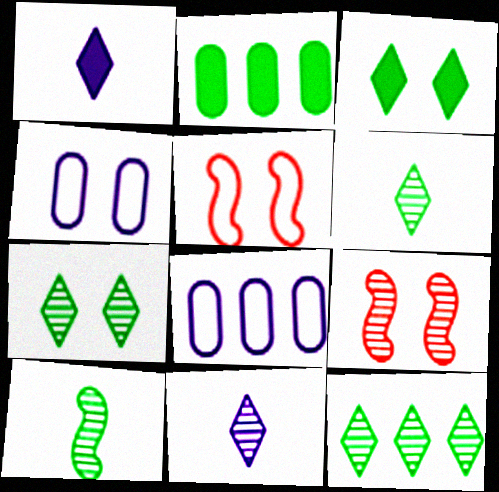[[2, 5, 11], 
[3, 4, 9], 
[6, 7, 12]]